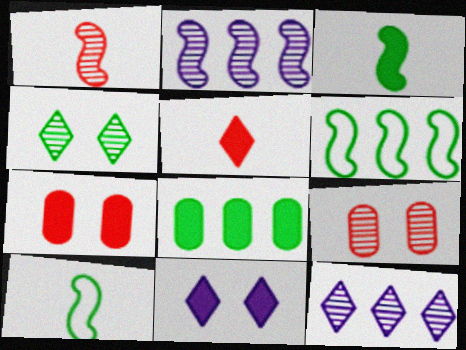[[4, 8, 10], 
[7, 10, 12]]